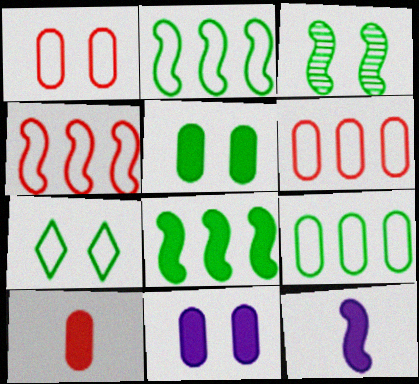[[3, 4, 12], 
[3, 5, 7]]